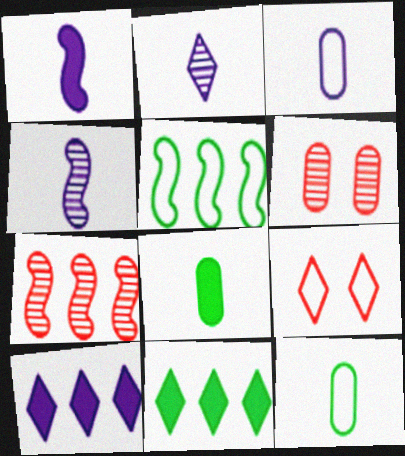[[1, 2, 3], 
[2, 9, 11], 
[3, 5, 9]]